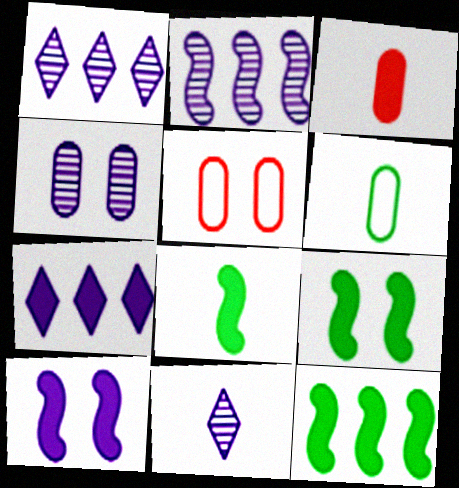[[1, 5, 8], 
[2, 4, 11], 
[3, 7, 9], 
[5, 11, 12], 
[8, 9, 12]]